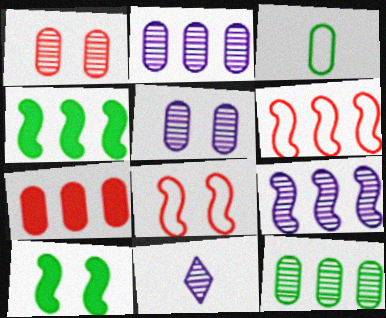[[3, 5, 7], 
[4, 6, 9], 
[5, 9, 11]]